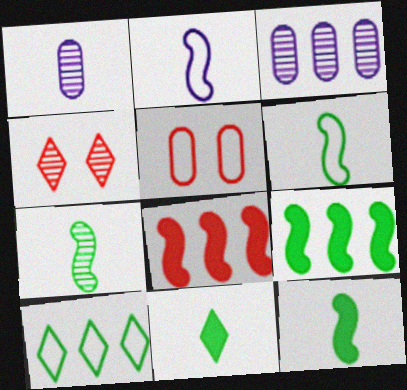[[2, 5, 10], 
[3, 4, 7], 
[3, 8, 10], 
[6, 7, 12]]